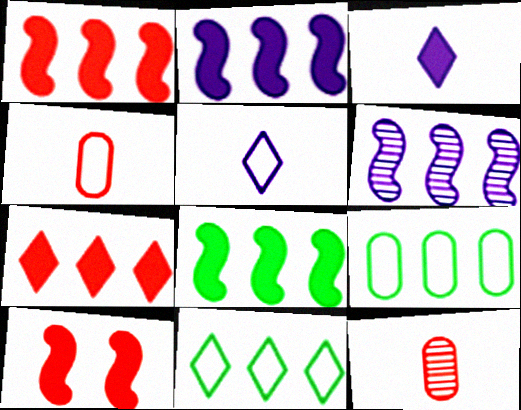[[1, 2, 8], 
[6, 7, 9]]